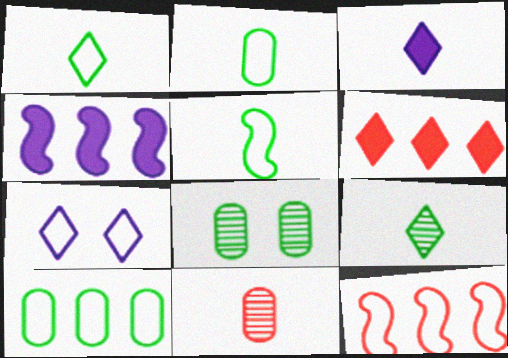[[1, 2, 5], 
[2, 7, 12], 
[3, 5, 11], 
[3, 8, 12], 
[6, 7, 9]]